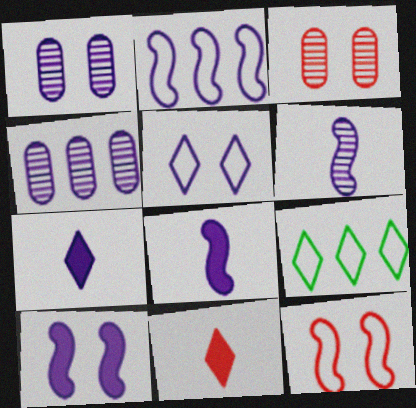[[1, 2, 7], 
[1, 5, 10], 
[2, 6, 10], 
[3, 8, 9], 
[4, 5, 8]]